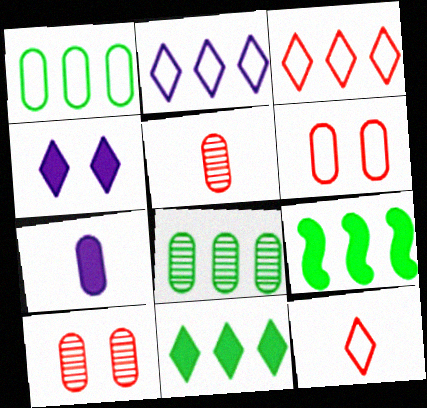[[1, 7, 10], 
[6, 7, 8]]